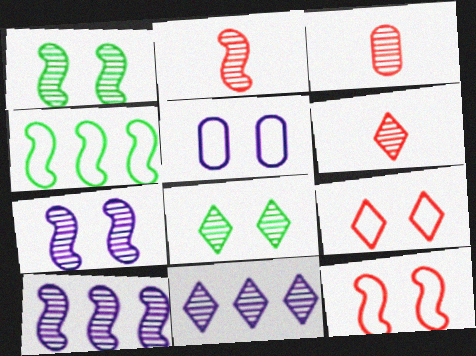[[1, 2, 10], 
[1, 3, 11], 
[2, 3, 6], 
[3, 8, 10], 
[6, 8, 11]]